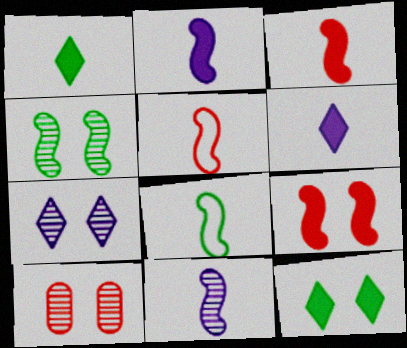[[3, 8, 11], 
[4, 7, 10]]